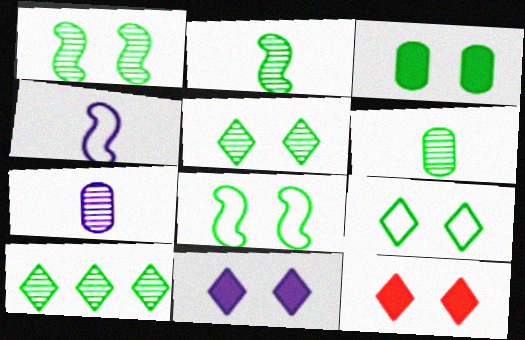[[1, 3, 9], 
[1, 6, 10], 
[3, 5, 8]]